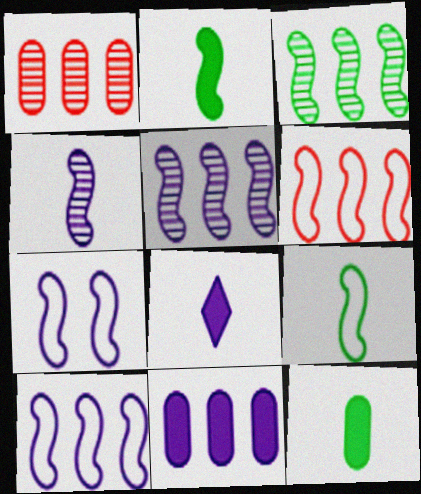[[6, 7, 9]]